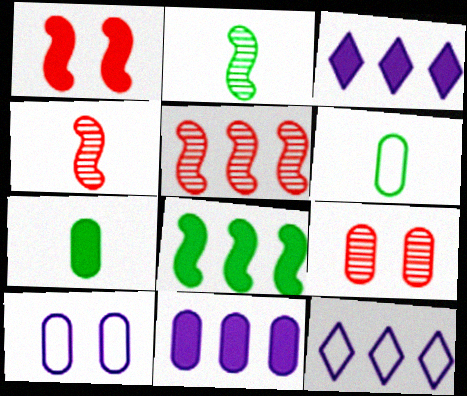[[1, 3, 7], 
[6, 9, 11]]